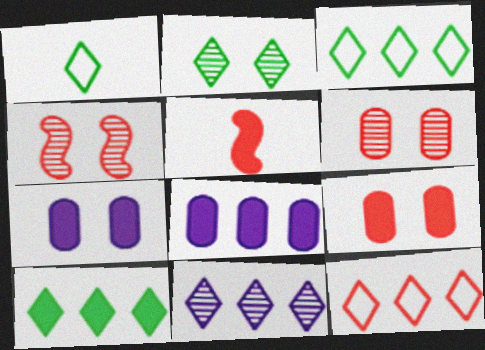[[1, 2, 10], 
[1, 4, 8], 
[5, 6, 12], 
[5, 7, 10], 
[10, 11, 12]]